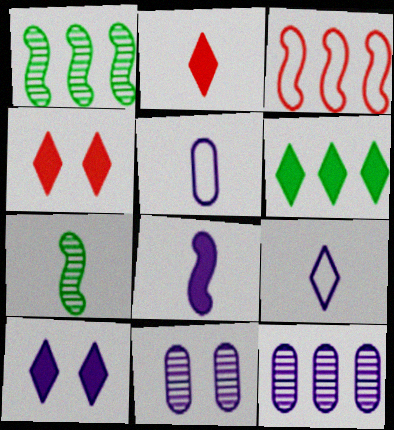[[1, 4, 5], 
[2, 5, 7], 
[2, 6, 10], 
[3, 6, 12]]